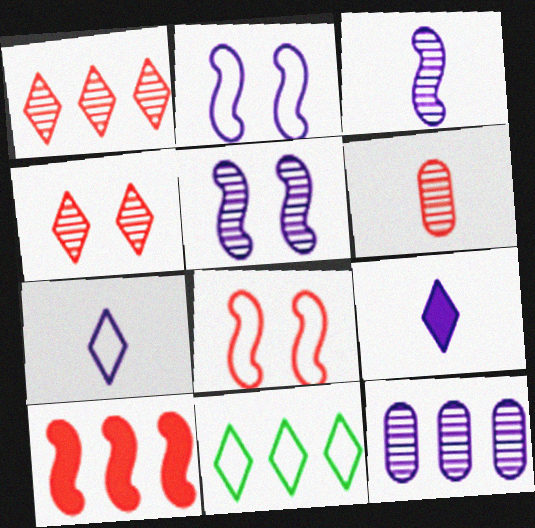[[2, 9, 12], 
[4, 9, 11], 
[10, 11, 12]]